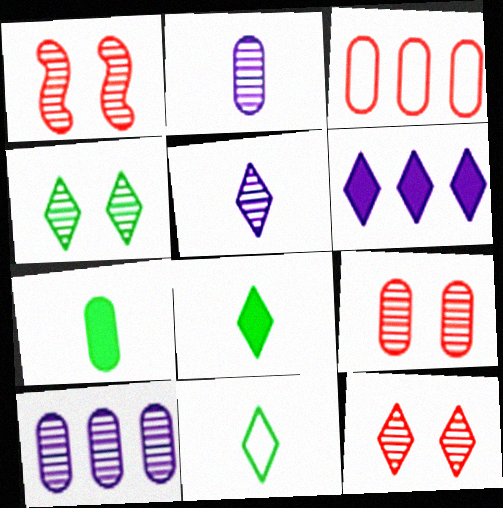[[1, 9, 12], 
[6, 11, 12]]